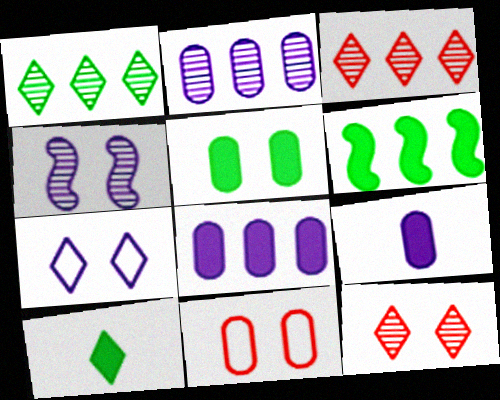[[3, 7, 10], 
[5, 6, 10]]